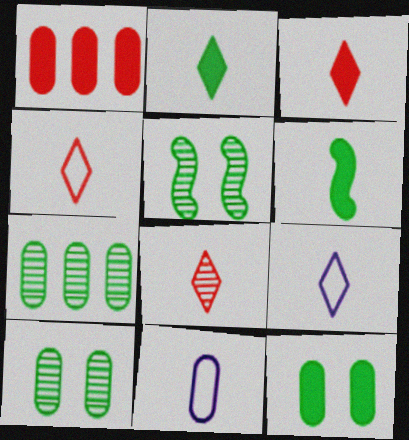[[1, 5, 9], 
[1, 10, 11], 
[2, 8, 9], 
[3, 4, 8], 
[6, 8, 11]]